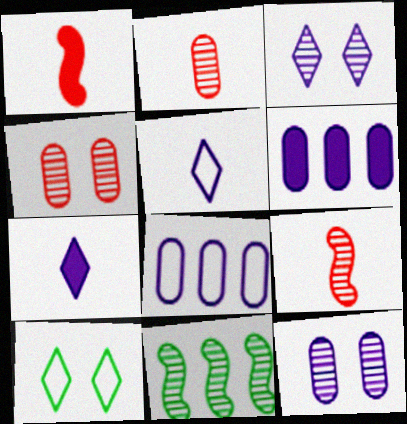[[2, 3, 11], 
[6, 9, 10]]